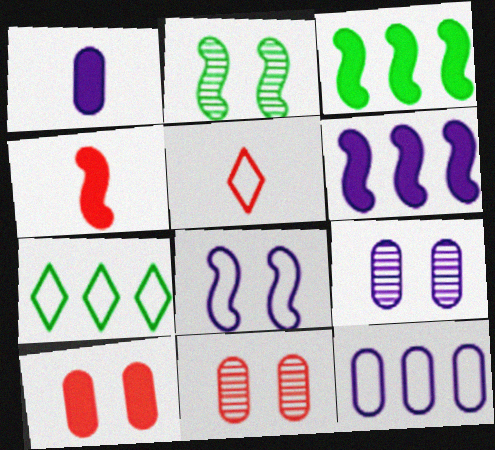[[1, 9, 12], 
[3, 5, 9], 
[4, 7, 9]]